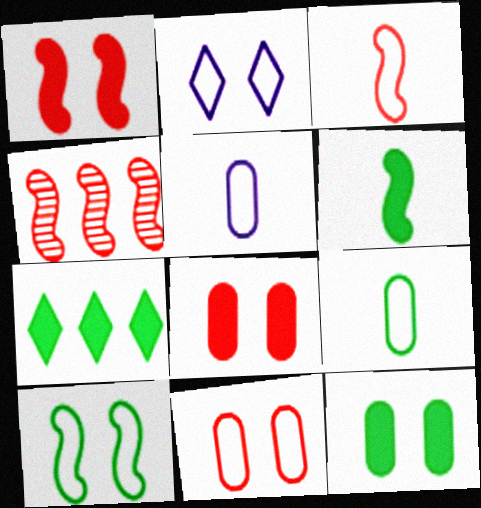[[1, 3, 4], 
[2, 10, 11], 
[6, 7, 12]]